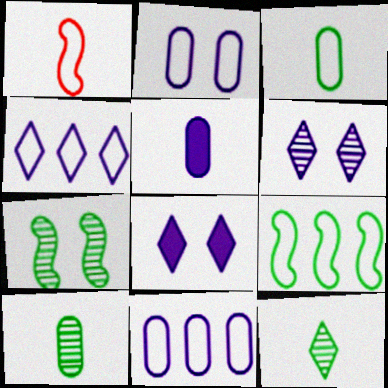[[1, 5, 12]]